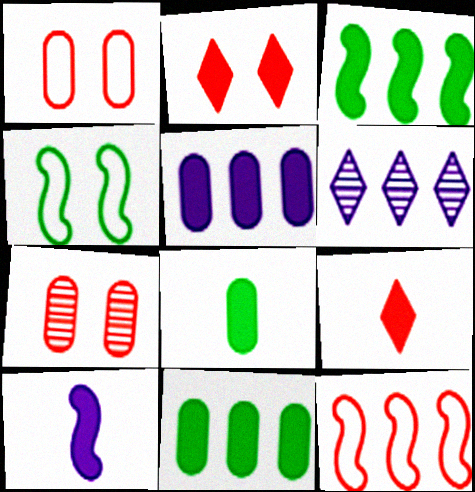[[2, 10, 11], 
[6, 11, 12], 
[7, 9, 12], 
[8, 9, 10]]